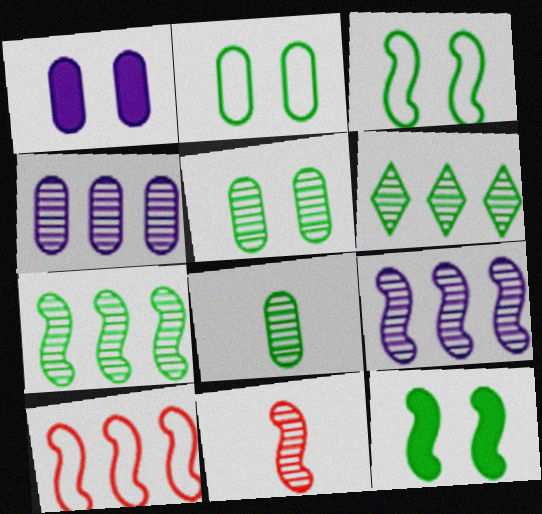[]